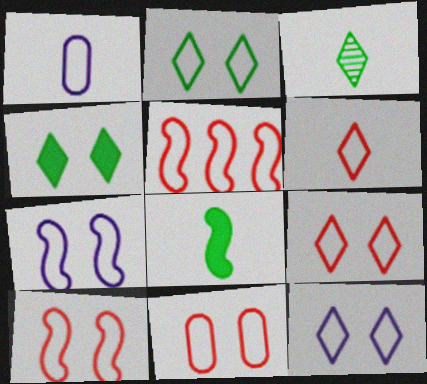[[1, 2, 5], 
[2, 7, 11], 
[2, 9, 12], 
[5, 6, 11], 
[9, 10, 11]]